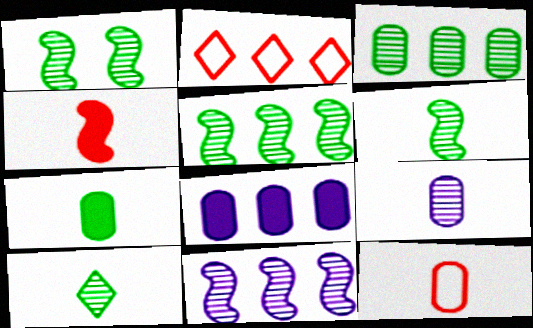[[1, 3, 10], 
[1, 5, 6], 
[2, 5, 8], 
[7, 9, 12]]